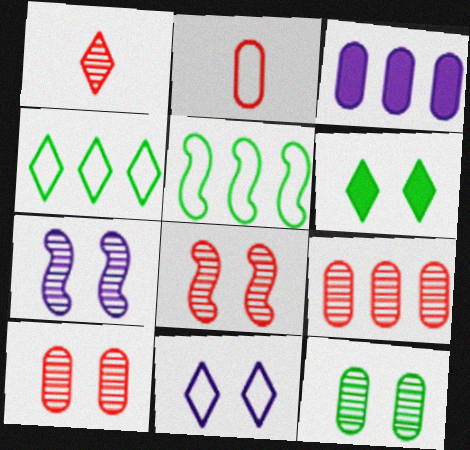[[1, 8, 9], 
[2, 3, 12], 
[2, 5, 11]]